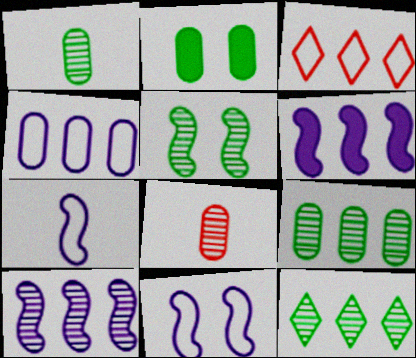[[1, 5, 12], 
[2, 4, 8], 
[3, 6, 9]]